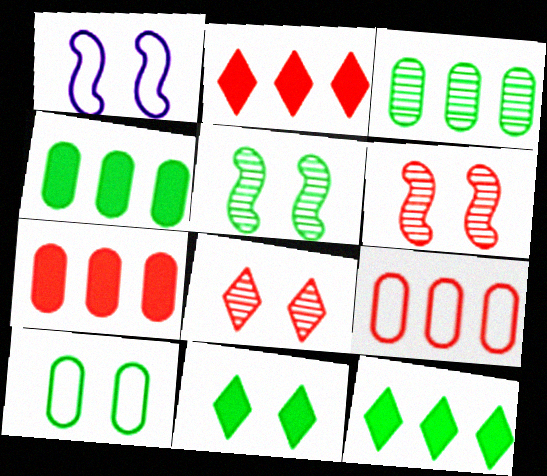[[5, 10, 11]]